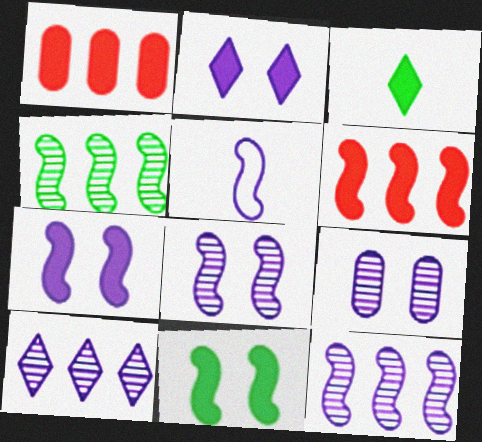[[1, 3, 7], 
[5, 7, 12]]